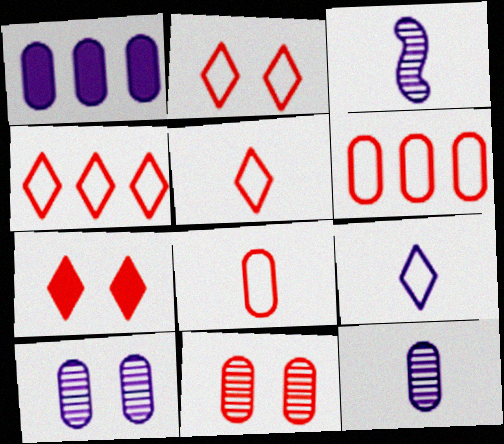[[2, 4, 5]]